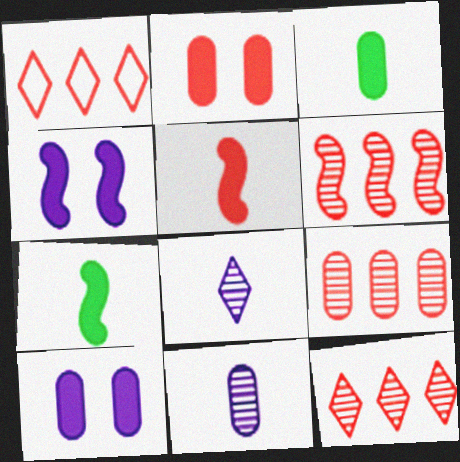[[6, 9, 12]]